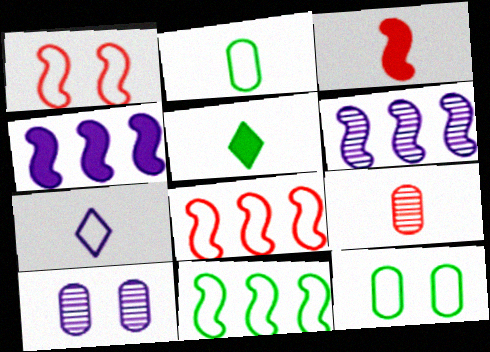[[4, 7, 10], 
[5, 8, 10], 
[7, 8, 12]]